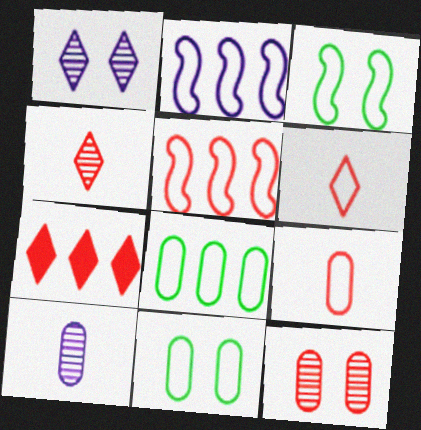[[2, 6, 11], 
[3, 7, 10]]